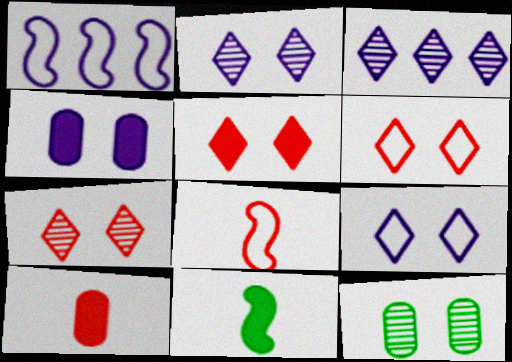[[5, 6, 7]]